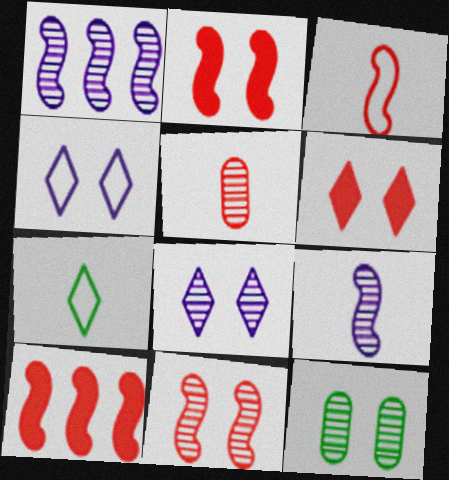[[2, 4, 12], 
[3, 10, 11], 
[8, 11, 12]]